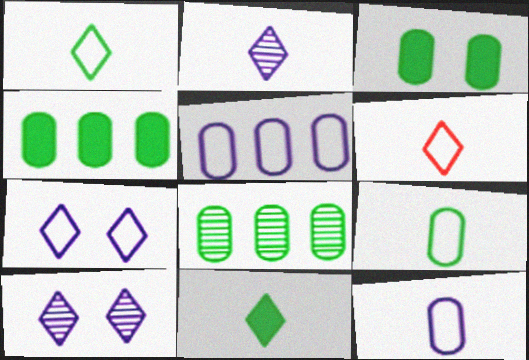[[2, 6, 11], 
[3, 8, 9]]